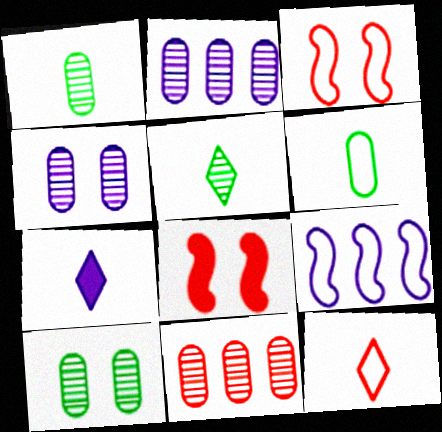[[1, 4, 11], 
[4, 7, 9], 
[5, 7, 12], 
[8, 11, 12]]